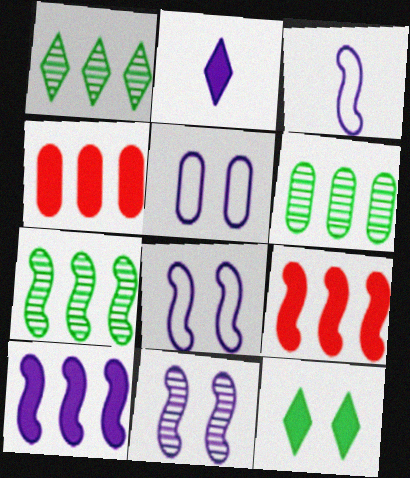[[1, 6, 7], 
[3, 10, 11]]